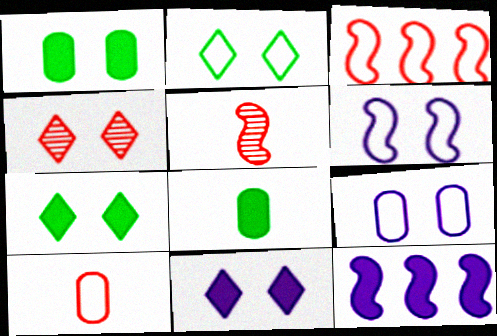[[1, 4, 6], 
[2, 4, 11]]